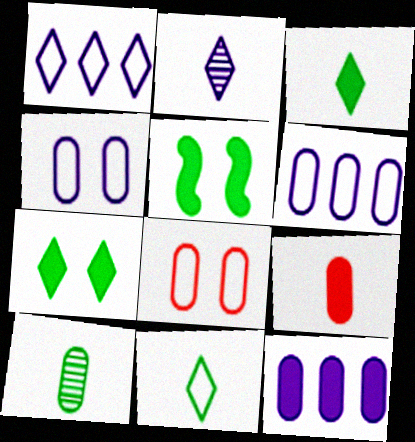[[8, 10, 12]]